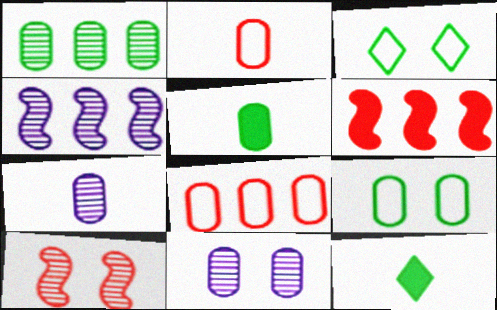[[1, 5, 9], 
[2, 5, 7], 
[3, 6, 7], 
[5, 8, 11]]